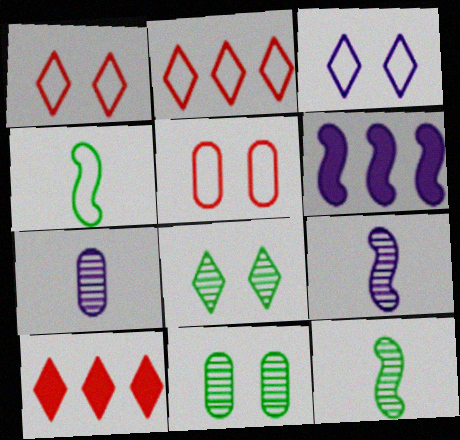[[3, 6, 7]]